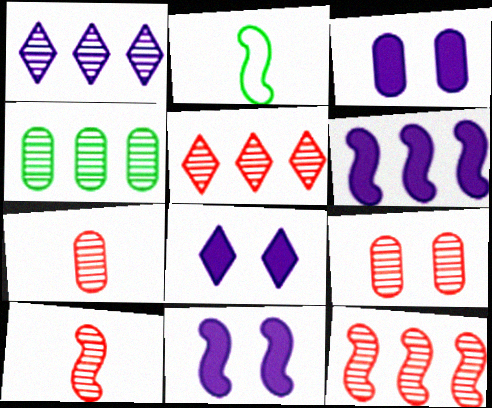[[1, 4, 12], 
[2, 3, 5], 
[2, 11, 12], 
[3, 8, 11], 
[5, 9, 10]]